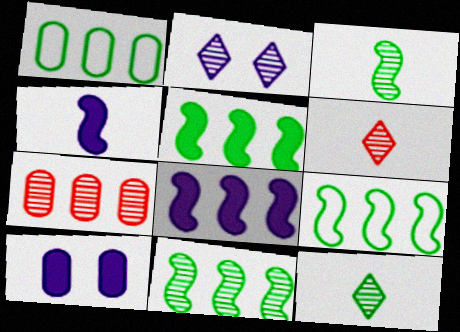[[2, 3, 7], 
[5, 9, 11], 
[6, 9, 10]]